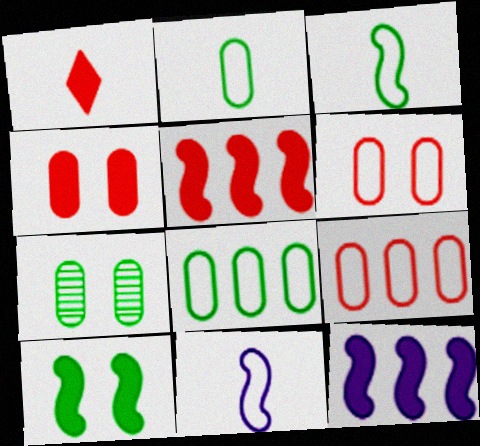[[1, 4, 5]]